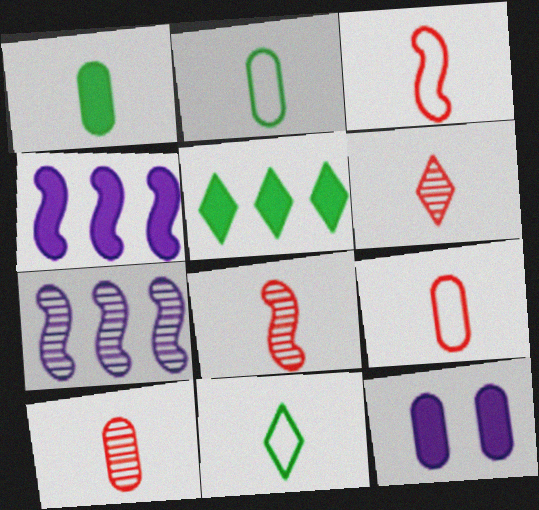[[6, 8, 10]]